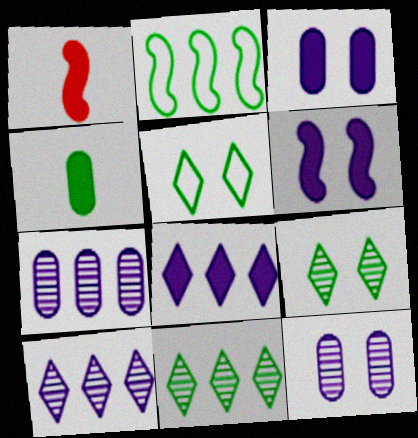[[1, 5, 7], 
[2, 4, 9]]